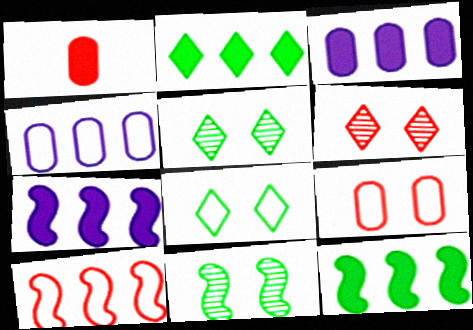[[1, 6, 10]]